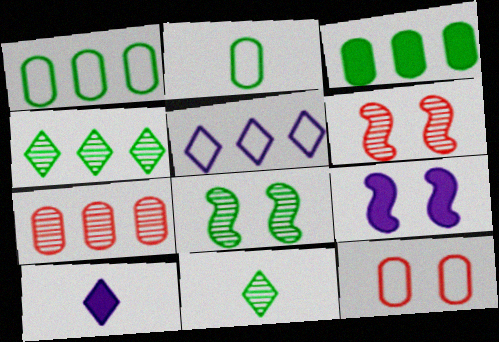[[1, 6, 10]]